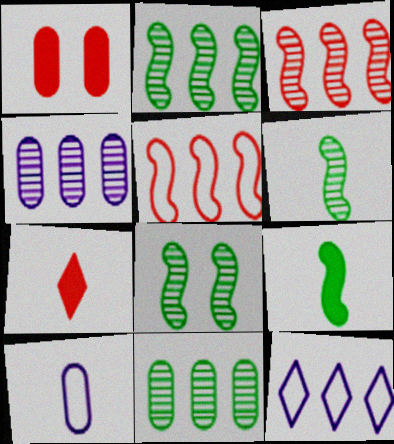[[1, 6, 12], 
[1, 10, 11], 
[2, 6, 8], 
[6, 7, 10]]